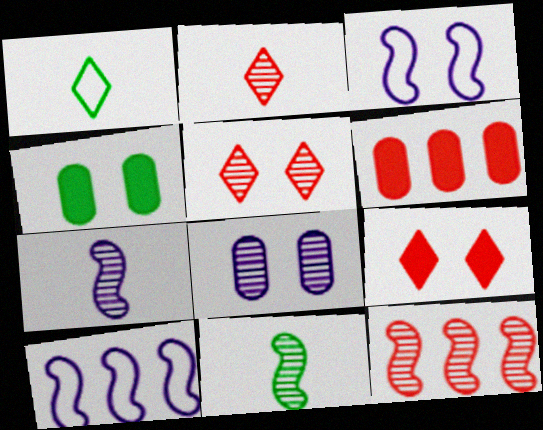[[2, 4, 10], 
[3, 4, 5]]